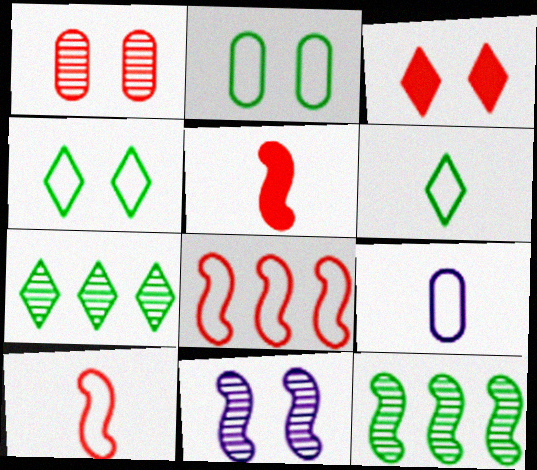[[2, 3, 11], 
[3, 9, 12], 
[4, 8, 9], 
[6, 9, 10]]